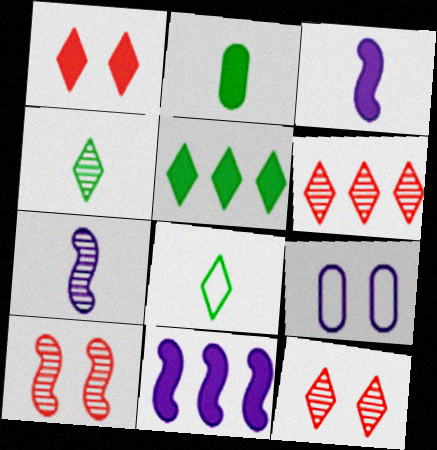[[1, 2, 11]]